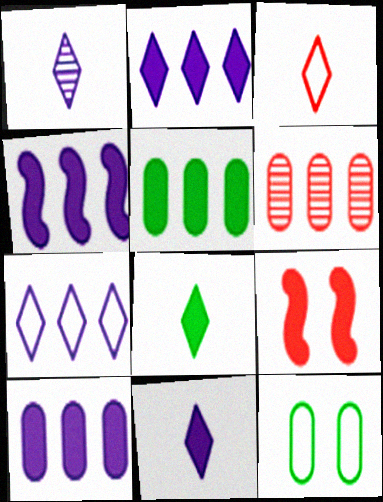[[1, 3, 8], 
[2, 4, 10], 
[3, 6, 9], 
[5, 9, 11], 
[8, 9, 10]]